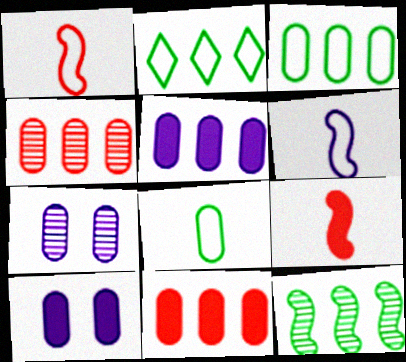[[2, 7, 9], 
[3, 4, 5], 
[4, 8, 10], 
[7, 8, 11]]